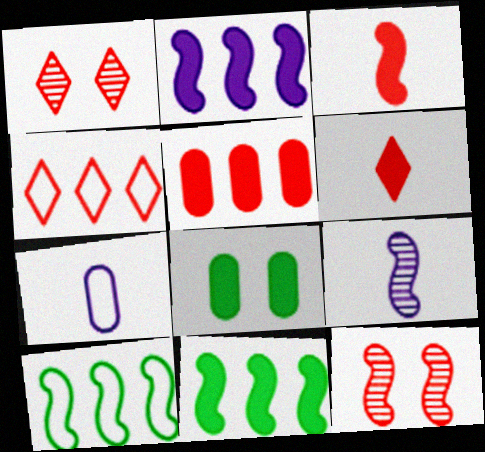[[1, 4, 6], 
[1, 7, 11], 
[2, 6, 8], 
[4, 8, 9]]